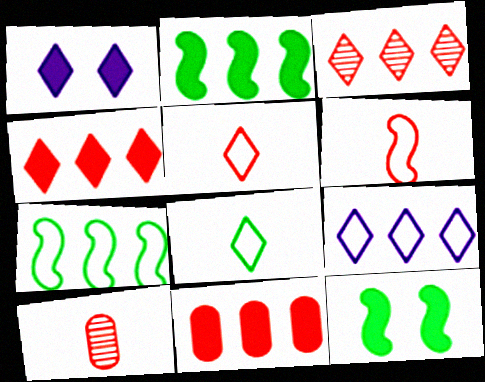[[1, 3, 8], 
[1, 7, 10], 
[9, 10, 12]]